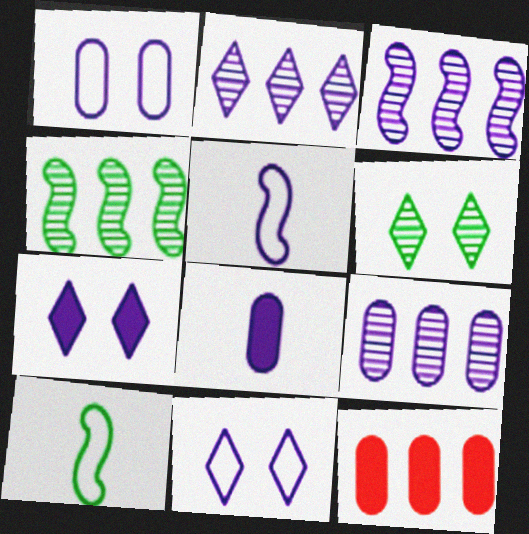[[1, 8, 9], 
[2, 3, 9], 
[3, 8, 11], 
[5, 6, 12], 
[5, 7, 9]]